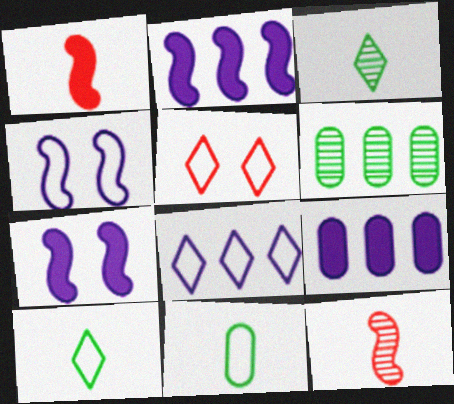[[5, 8, 10]]